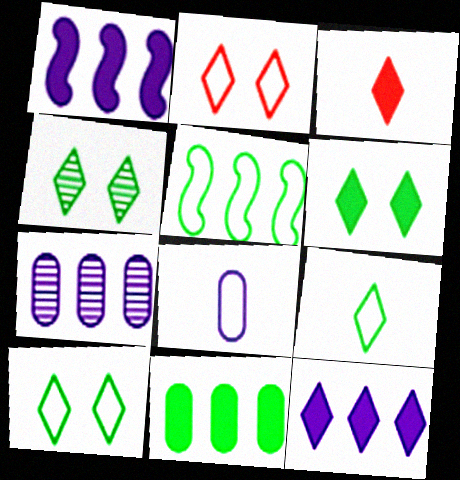[[2, 5, 8], 
[3, 6, 12], 
[4, 6, 10]]